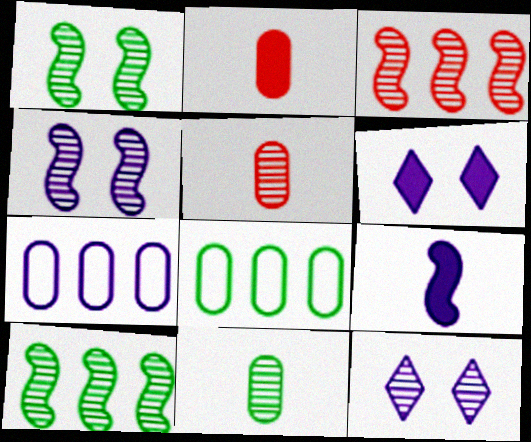[[3, 11, 12], 
[5, 10, 12], 
[7, 9, 12]]